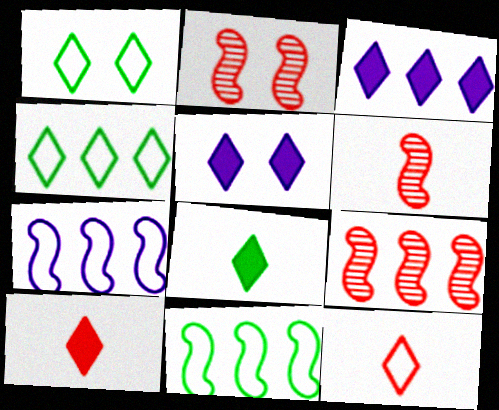[[2, 6, 9]]